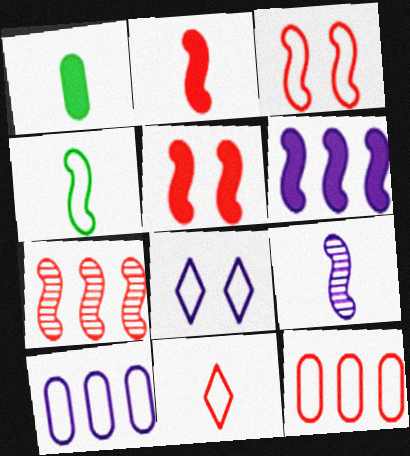[[1, 7, 8], 
[1, 9, 11], 
[2, 3, 7], 
[2, 4, 9], 
[3, 11, 12], 
[4, 8, 12]]